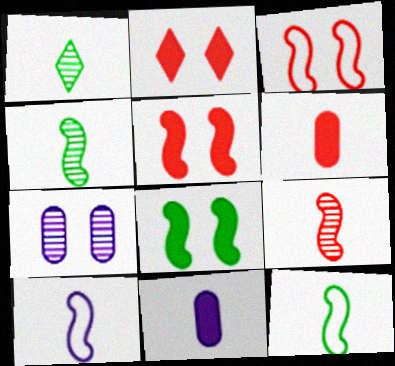[[1, 6, 10]]